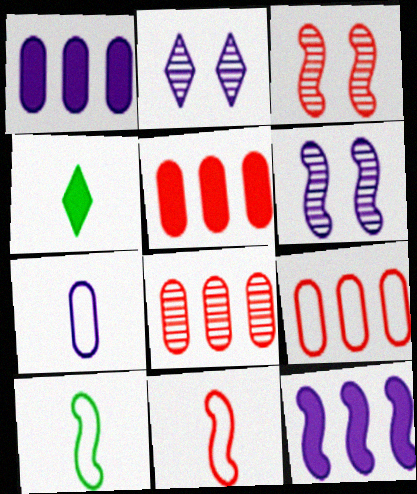[[2, 5, 10], 
[2, 7, 12], 
[3, 10, 12], 
[4, 6, 9], 
[5, 8, 9]]